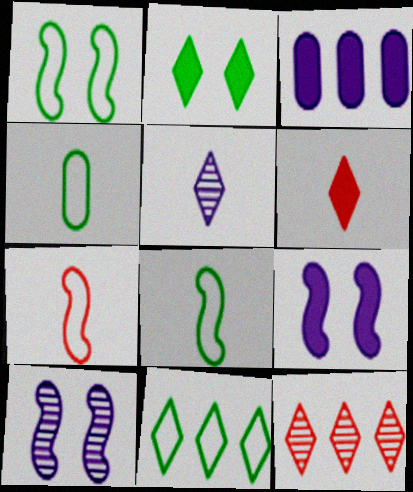[[1, 4, 11], 
[4, 9, 12]]